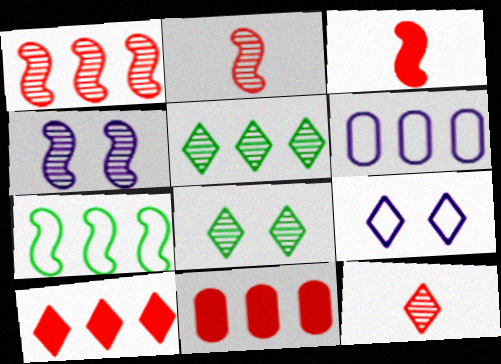[[3, 4, 7], 
[3, 6, 8]]